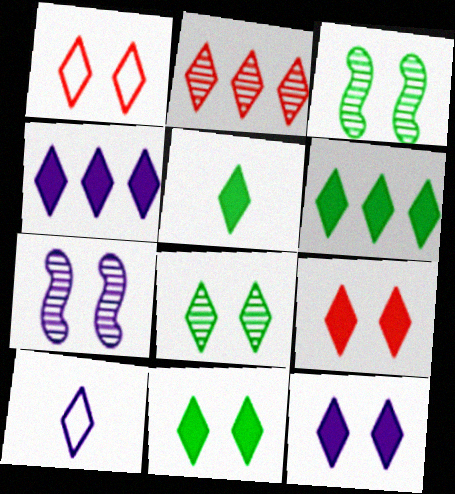[[1, 8, 12], 
[2, 10, 11], 
[4, 5, 9], 
[5, 6, 11], 
[9, 11, 12]]